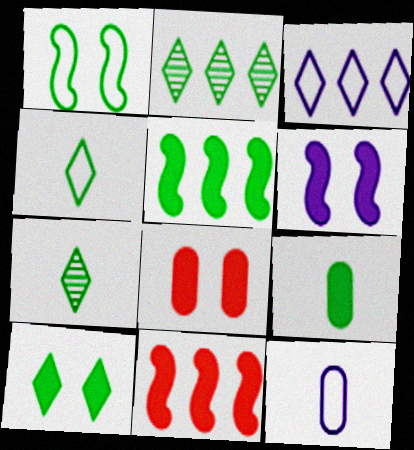[[1, 2, 9], 
[2, 4, 10], 
[5, 9, 10], 
[6, 8, 10]]